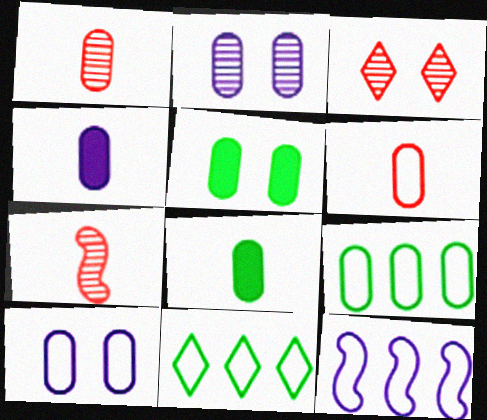[[3, 8, 12], 
[6, 9, 10]]